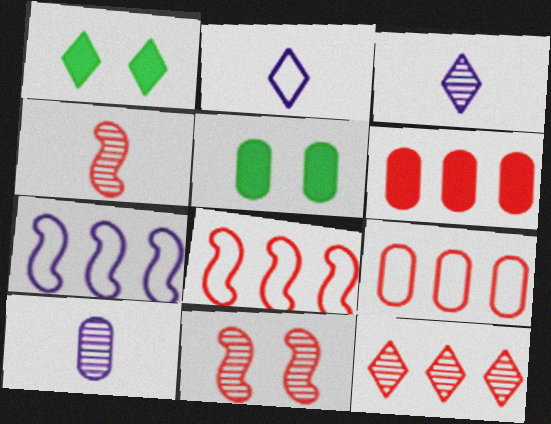[[1, 2, 12], 
[1, 8, 10], 
[3, 5, 8], 
[5, 9, 10], 
[6, 8, 12]]